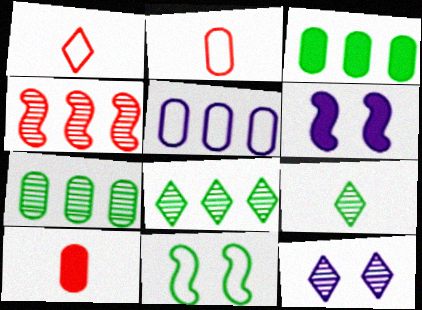[[1, 5, 11], 
[1, 6, 7], 
[2, 6, 8], 
[3, 9, 11]]